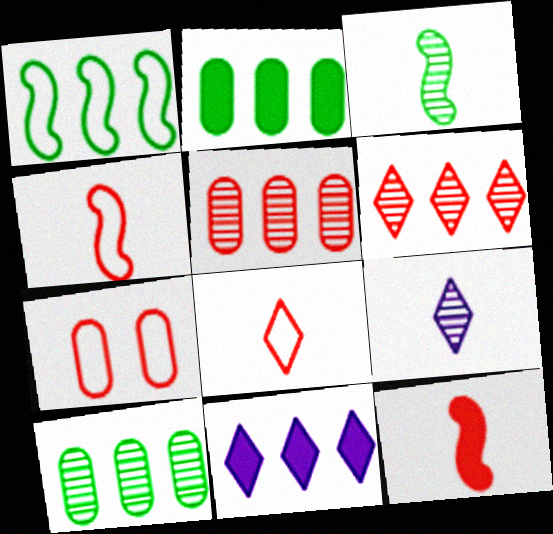[[1, 5, 11], 
[3, 7, 11], 
[6, 7, 12]]